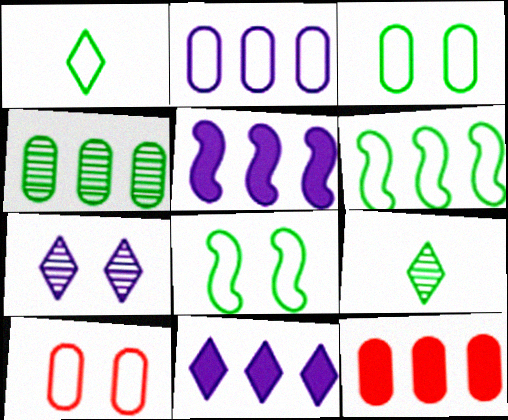[[1, 3, 6], 
[2, 4, 12], 
[5, 9, 10]]